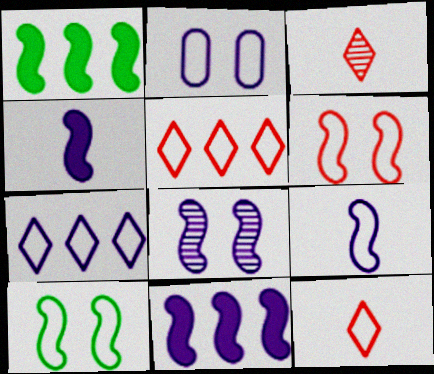[[1, 2, 3], 
[2, 7, 9], 
[8, 9, 11]]